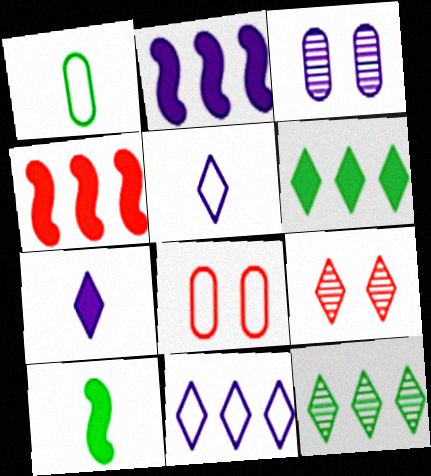[[1, 2, 9], 
[2, 3, 5], 
[5, 6, 9]]